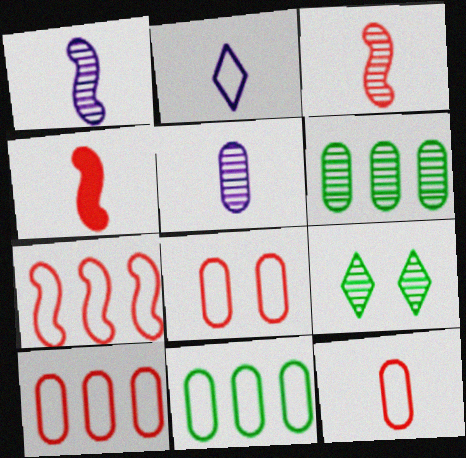[[8, 10, 12]]